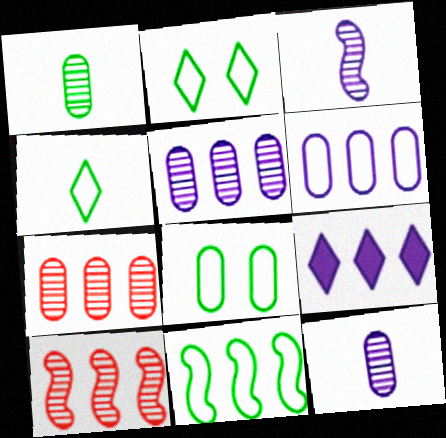[[4, 8, 11], 
[7, 9, 11]]